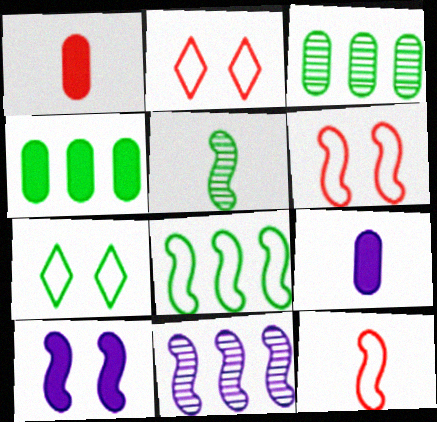[[1, 7, 11], 
[4, 5, 7]]